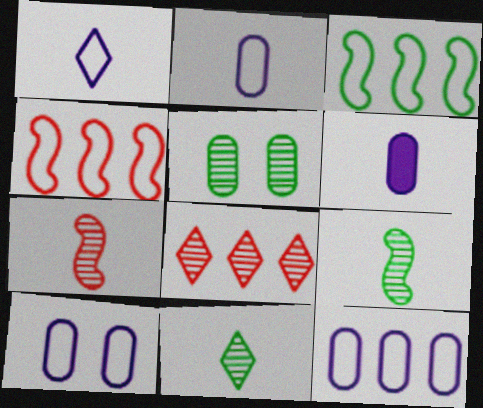[[2, 10, 12]]